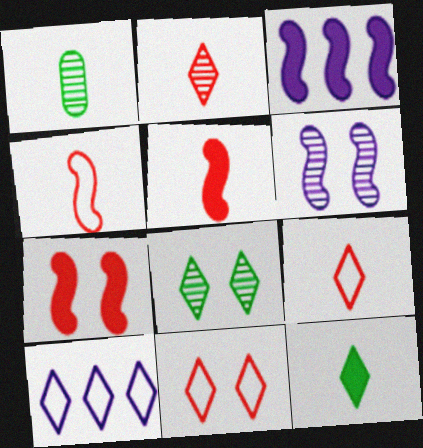[[1, 3, 11], 
[1, 7, 10]]